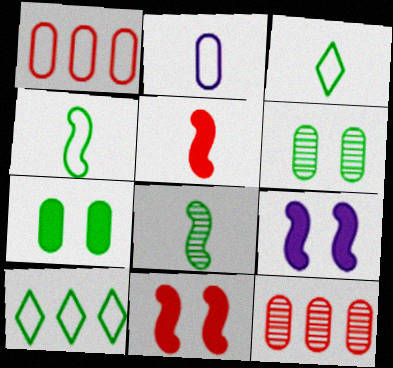[[2, 7, 12], 
[3, 9, 12], 
[7, 8, 10]]